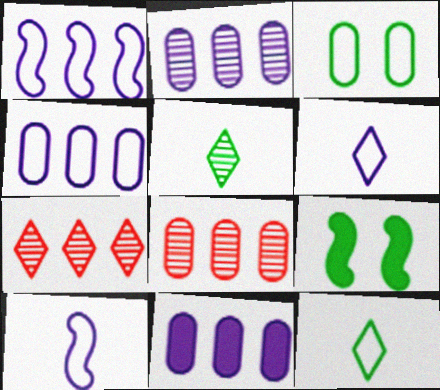[[2, 4, 11], 
[6, 8, 9]]